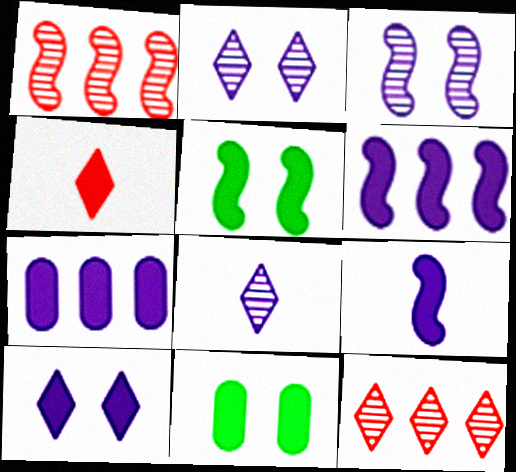[[4, 5, 7], 
[4, 6, 11], 
[7, 9, 10]]